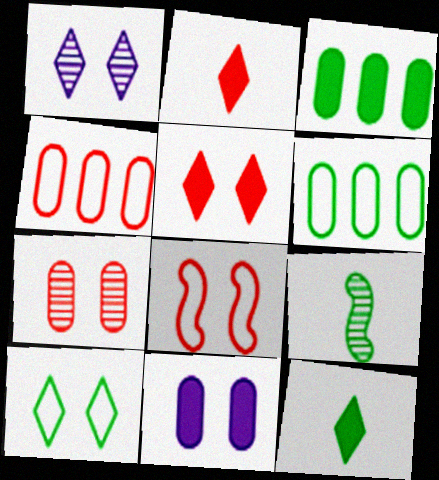[[1, 5, 10], 
[3, 9, 10], 
[5, 7, 8]]